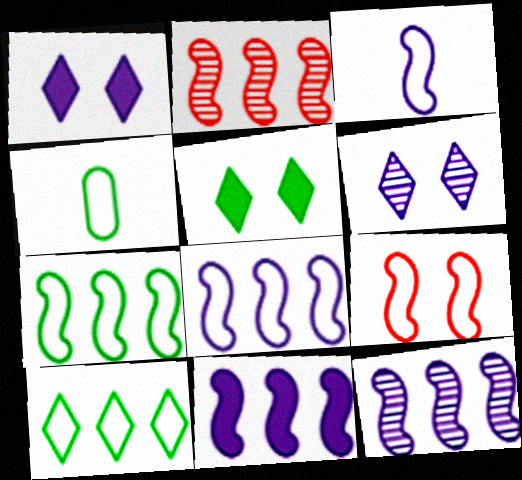[[1, 2, 4], 
[2, 7, 11], 
[3, 7, 9], 
[8, 11, 12]]